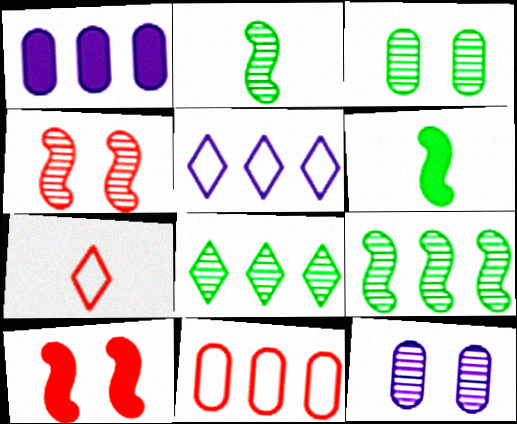[[2, 3, 8]]